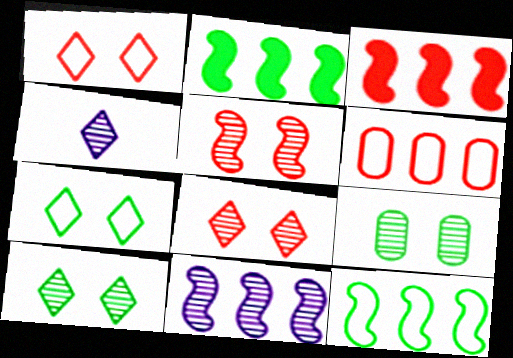[[3, 11, 12]]